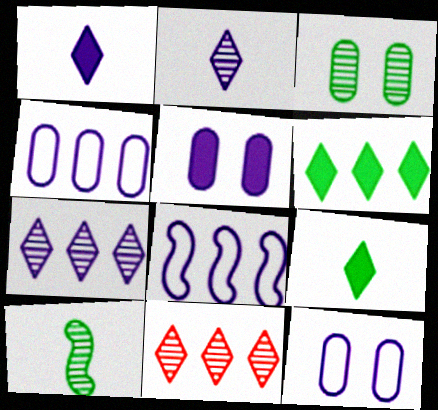[[2, 5, 8]]